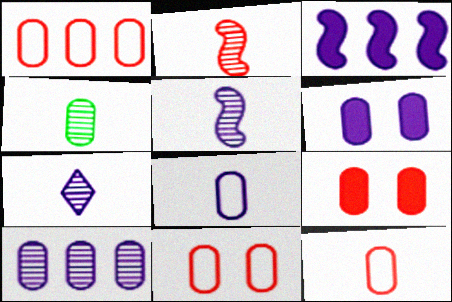[[1, 4, 6], 
[1, 11, 12], 
[2, 4, 7], 
[6, 8, 10]]